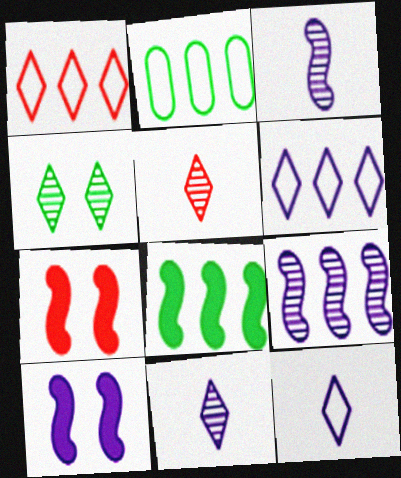[[2, 5, 10], 
[2, 7, 11]]